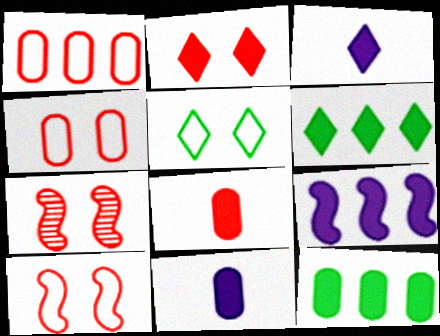[[2, 3, 6], 
[2, 4, 7]]